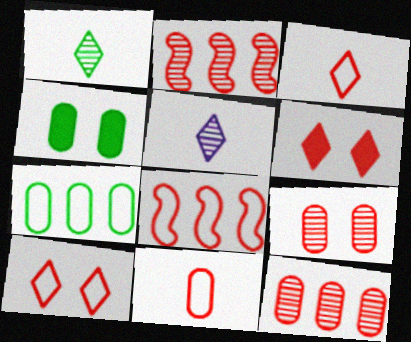[[2, 6, 11], 
[4, 5, 8], 
[8, 10, 11]]